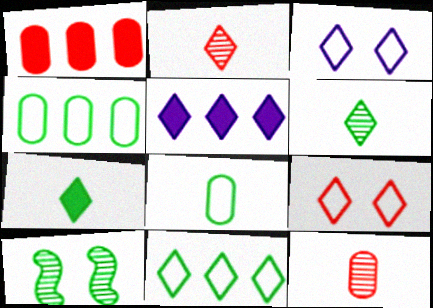[[4, 7, 10], 
[5, 6, 9]]